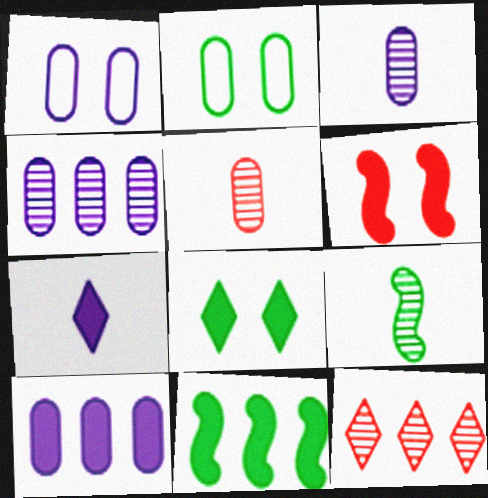[[1, 3, 10], 
[2, 5, 10]]